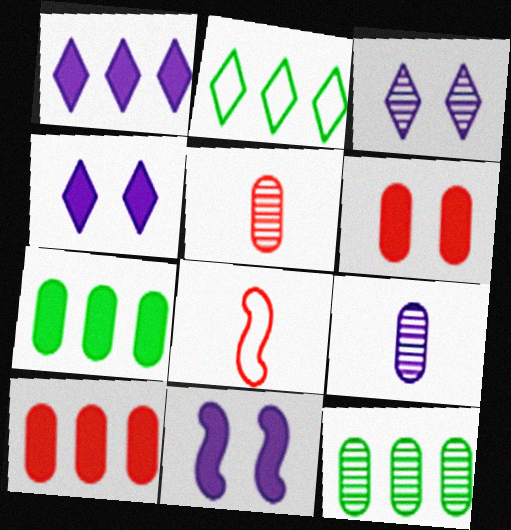[[2, 5, 11], 
[3, 7, 8], 
[4, 8, 12]]